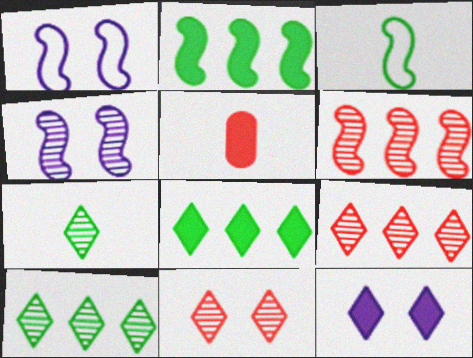[[1, 5, 10], 
[2, 5, 12]]